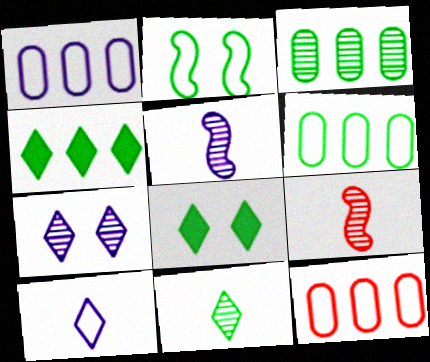[[1, 6, 12], 
[1, 8, 9], 
[2, 10, 12], 
[3, 7, 9], 
[5, 8, 12]]